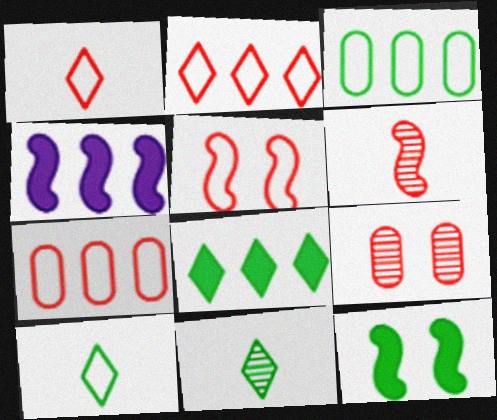[[1, 5, 7], 
[3, 11, 12], 
[4, 9, 10]]